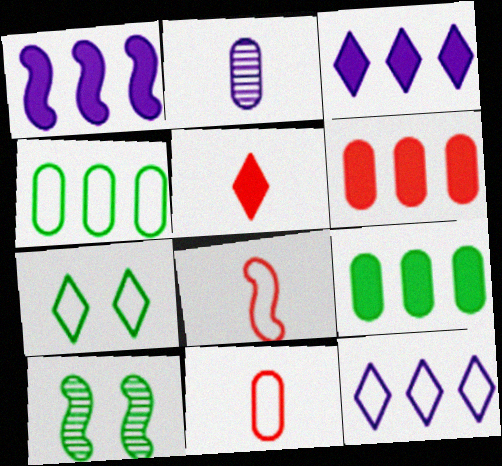[[1, 8, 10], 
[3, 10, 11]]